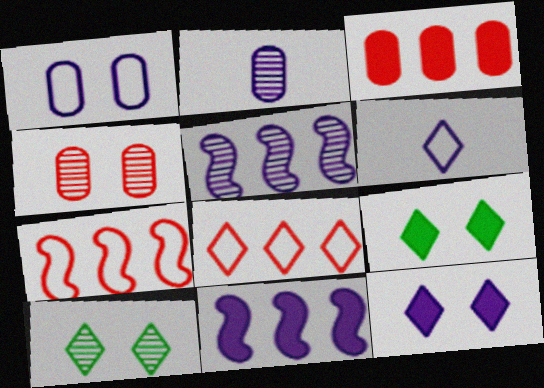[[2, 7, 9]]